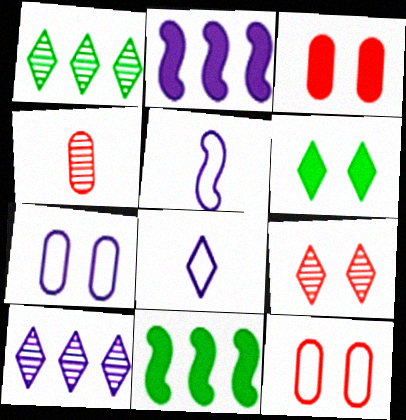[[1, 3, 5]]